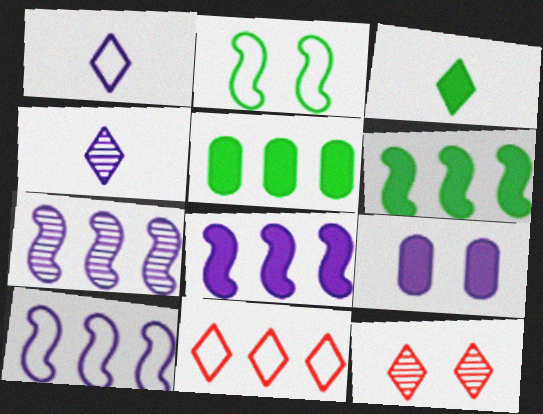[[1, 7, 9], 
[2, 9, 12], 
[4, 9, 10], 
[5, 7, 11], 
[7, 8, 10]]